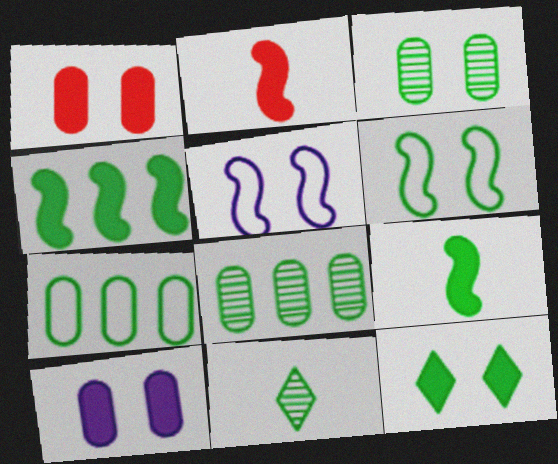[[3, 6, 12]]